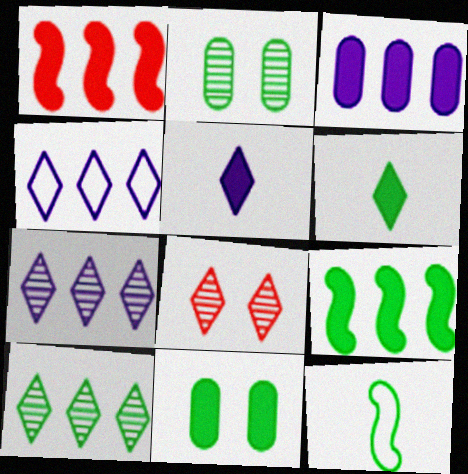[[1, 5, 11], 
[3, 8, 12], 
[4, 6, 8], 
[6, 9, 11], 
[10, 11, 12]]